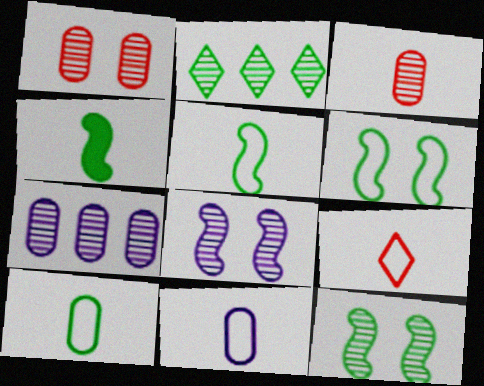[[2, 3, 8], 
[5, 9, 11]]